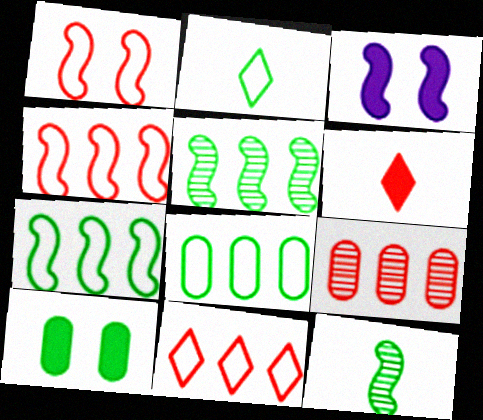[[1, 6, 9], 
[2, 3, 9], 
[2, 5, 10], 
[3, 4, 12]]